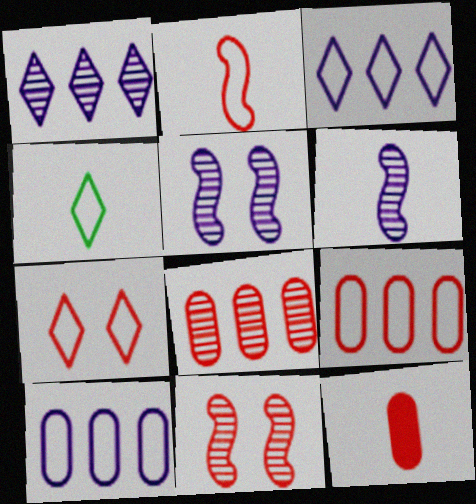[[2, 7, 9], 
[3, 4, 7], 
[4, 6, 12]]